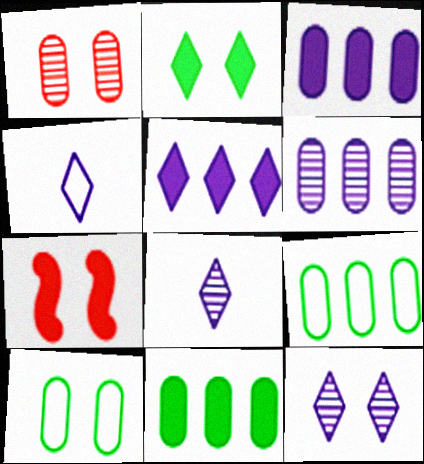[[4, 5, 12], 
[7, 8, 9], 
[7, 10, 12]]